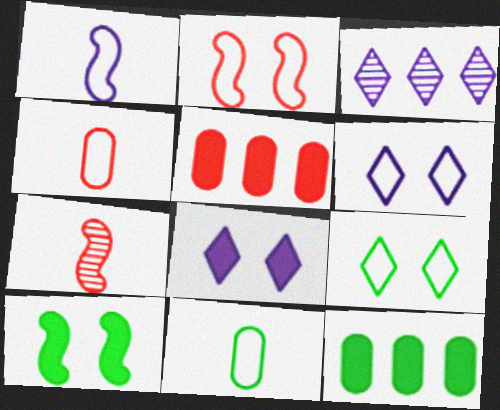[[3, 4, 10], 
[6, 7, 12]]